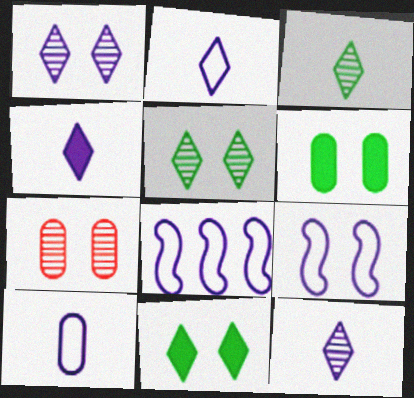[[2, 4, 12], 
[7, 9, 11]]